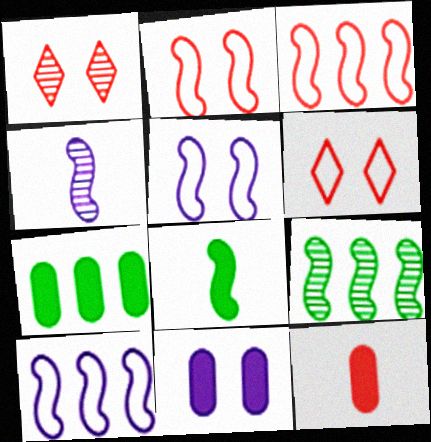[[1, 3, 12], 
[4, 6, 7], 
[7, 11, 12]]